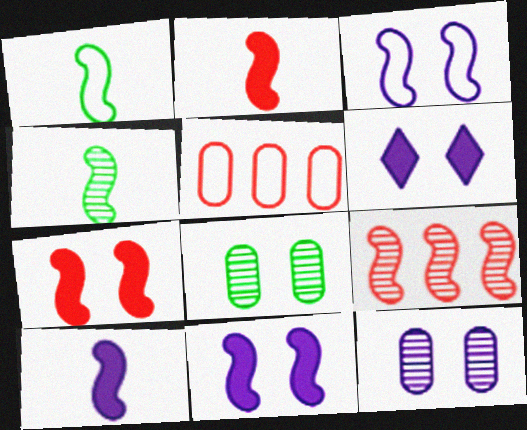[[1, 9, 11], 
[3, 6, 12], 
[4, 5, 6]]